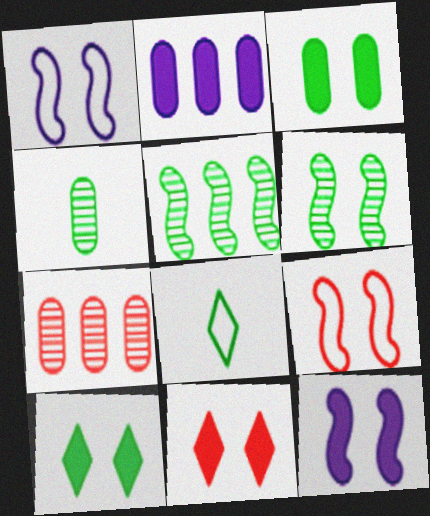[[3, 5, 8], 
[3, 11, 12], 
[6, 9, 12], 
[7, 8, 12]]